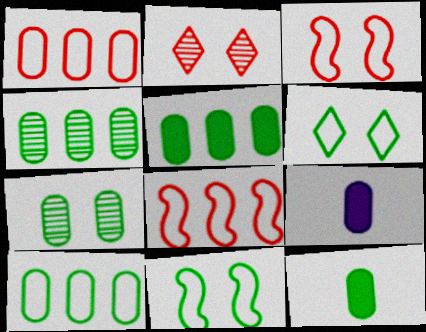[[1, 7, 9], 
[4, 5, 10], 
[7, 10, 12]]